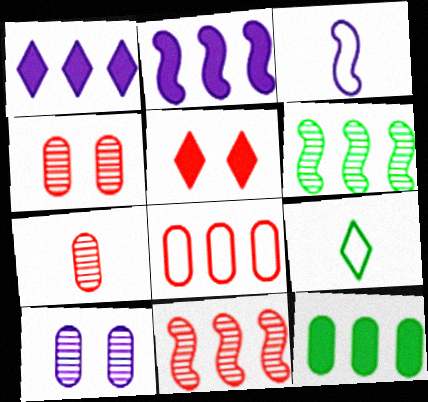[[1, 3, 10], 
[1, 6, 8], 
[2, 4, 9]]